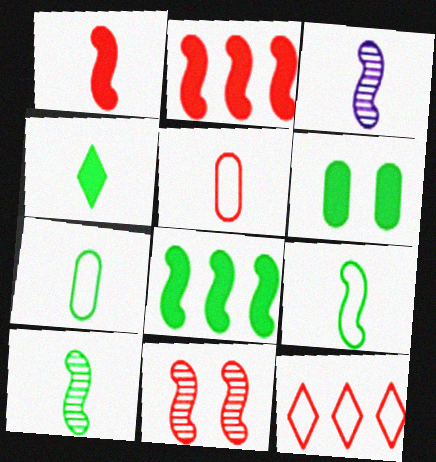[[1, 3, 9], 
[3, 4, 5], 
[3, 6, 12], 
[4, 6, 8], 
[4, 7, 10]]